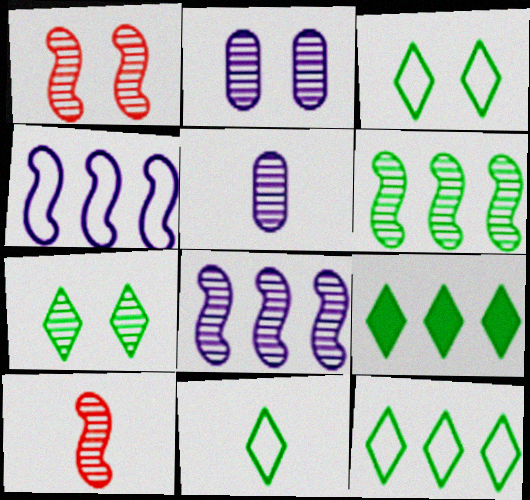[[1, 2, 7], 
[3, 11, 12], 
[7, 9, 11]]